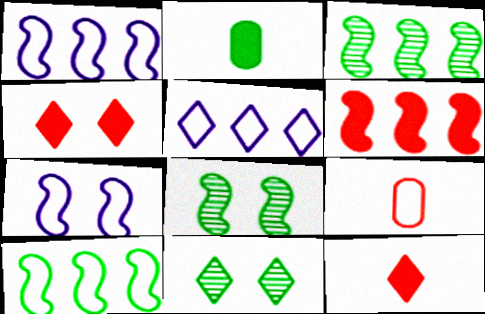[[1, 3, 6], 
[2, 10, 11], 
[5, 11, 12]]